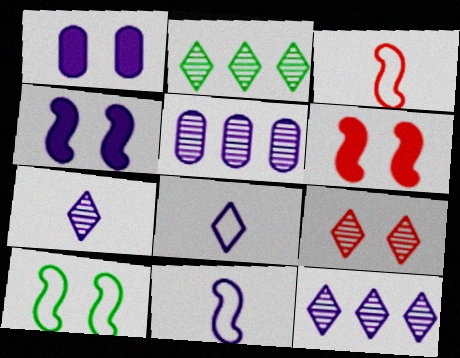[[1, 2, 3], 
[1, 9, 10], 
[1, 11, 12], 
[2, 7, 9], 
[4, 5, 8]]